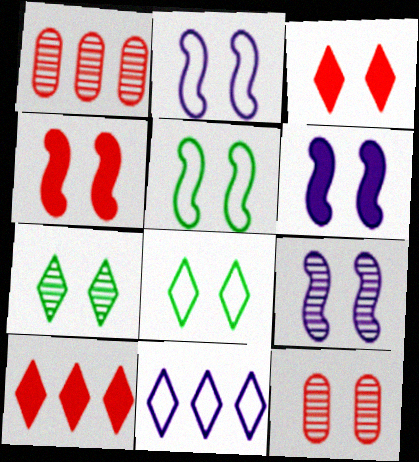[[2, 6, 9], 
[4, 5, 9], 
[6, 8, 12], 
[7, 9, 12]]